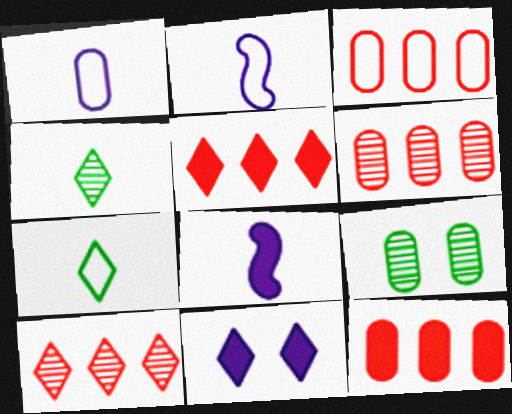[[1, 9, 12], 
[2, 5, 9], 
[3, 6, 12], 
[7, 10, 11]]